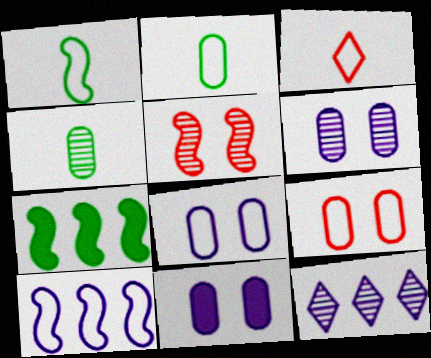[[3, 6, 7], 
[4, 5, 12], 
[6, 8, 11]]